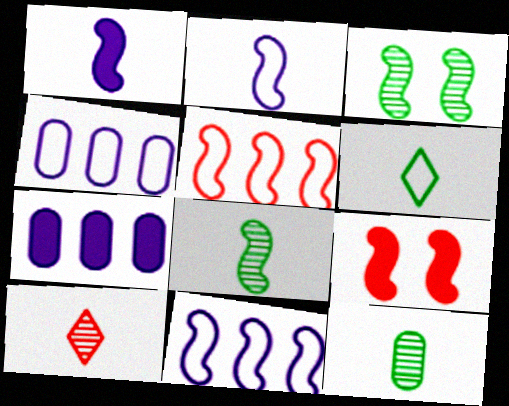[[1, 3, 5], 
[8, 9, 11]]